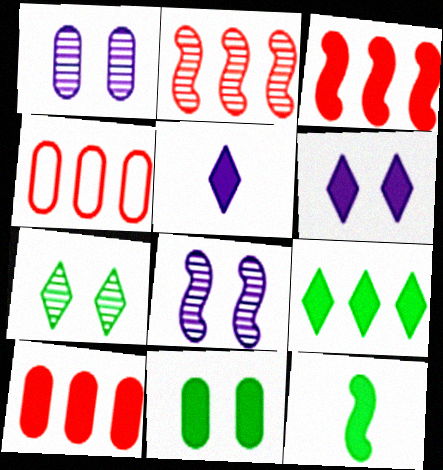[[3, 5, 11], 
[6, 10, 12], 
[9, 11, 12]]